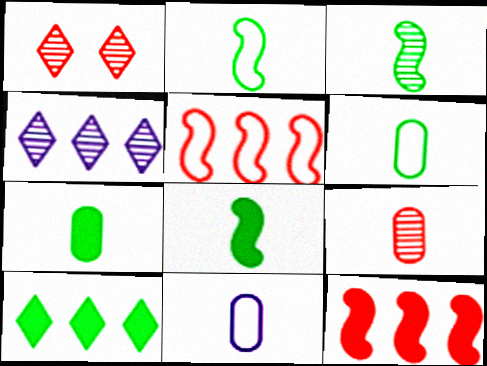[[2, 3, 8], 
[7, 9, 11]]